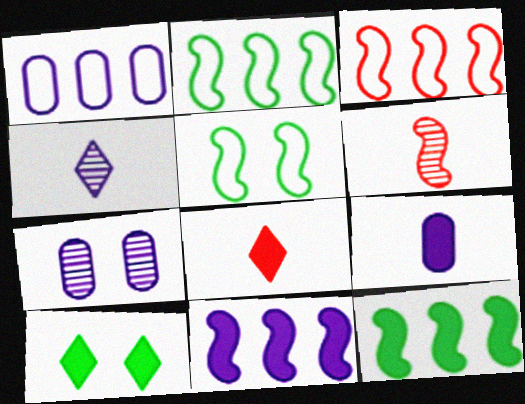[[1, 6, 10], 
[1, 7, 9], 
[2, 7, 8], 
[5, 6, 11]]